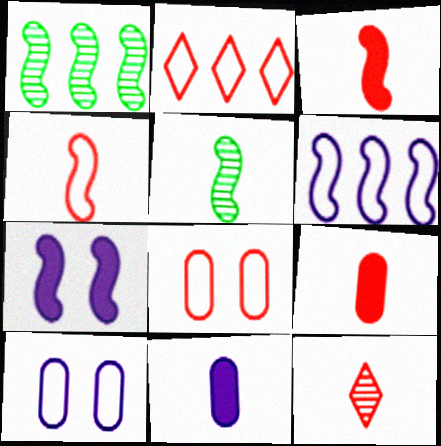[[1, 4, 7], 
[2, 4, 8], 
[4, 9, 12]]